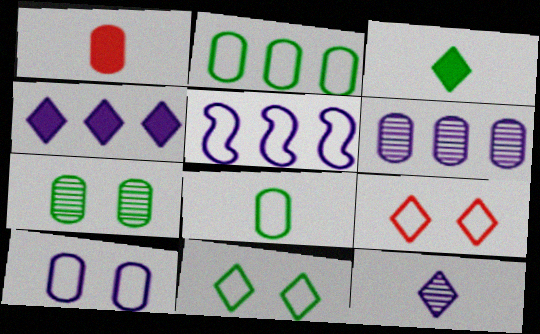[[4, 5, 6], 
[5, 8, 9]]